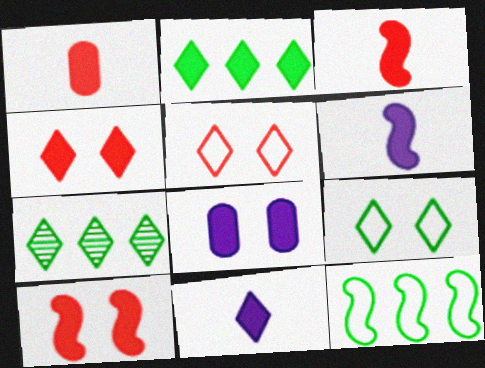[[2, 3, 8], 
[2, 4, 11], 
[5, 7, 11]]